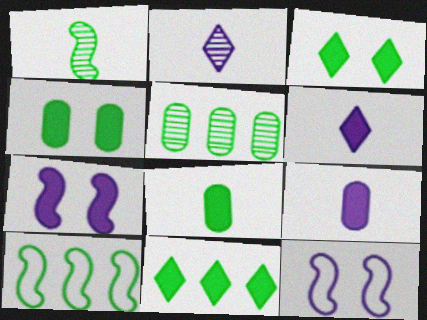[[5, 10, 11]]